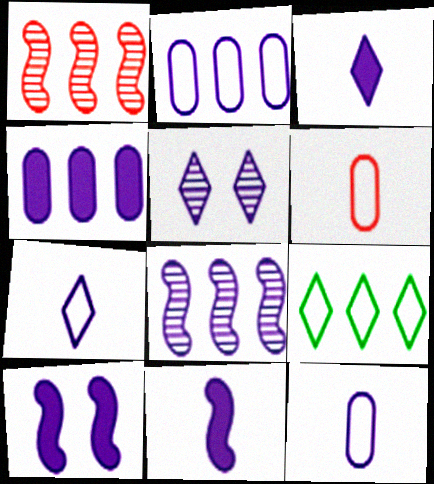[[1, 4, 9], 
[2, 5, 11], 
[3, 4, 10]]